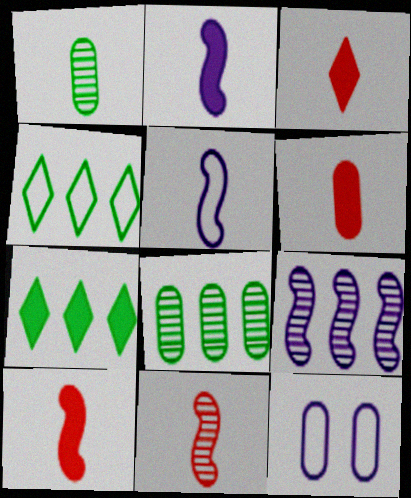[[1, 3, 5], 
[3, 6, 10], 
[6, 8, 12], 
[7, 11, 12]]